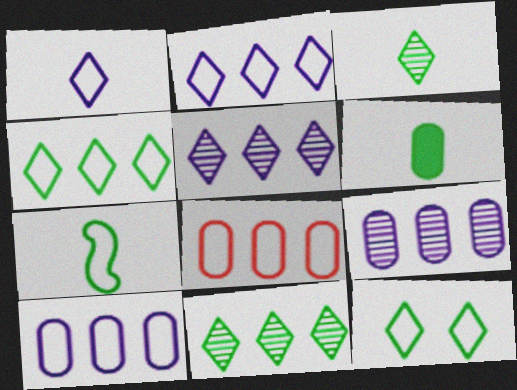[[3, 6, 7]]